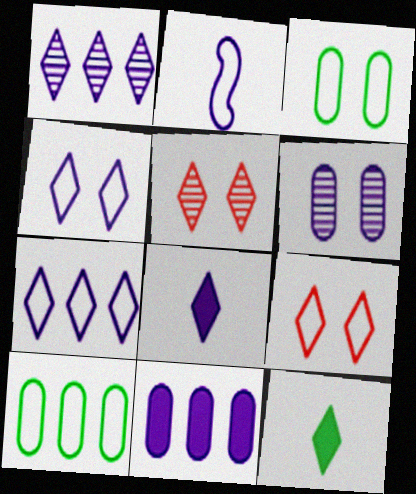[[1, 4, 8], 
[1, 9, 12], 
[2, 9, 10], 
[5, 7, 12]]